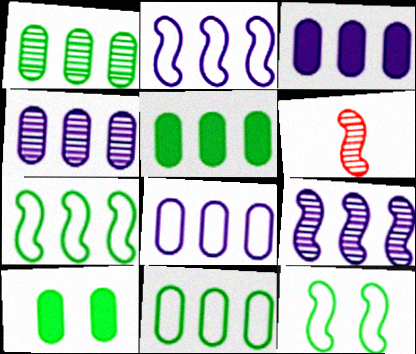[[1, 5, 11], 
[3, 4, 8]]